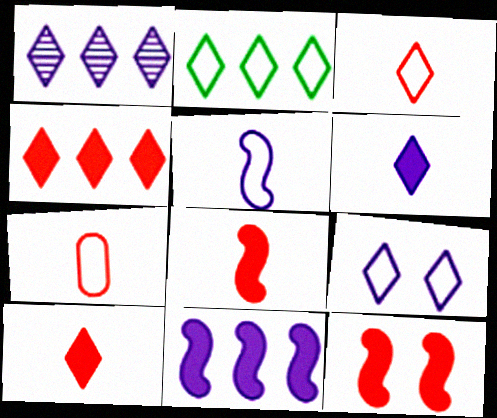[[1, 2, 4], 
[1, 6, 9], 
[2, 3, 9]]